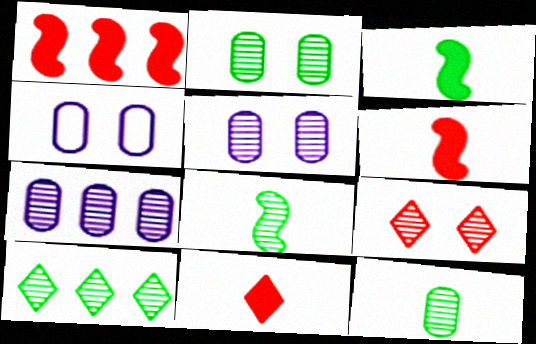[[2, 8, 10], 
[4, 6, 10], 
[7, 8, 9]]